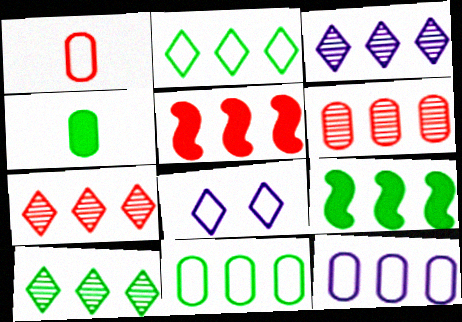[[3, 5, 11], 
[3, 7, 10], 
[5, 10, 12], 
[7, 9, 12], 
[9, 10, 11]]